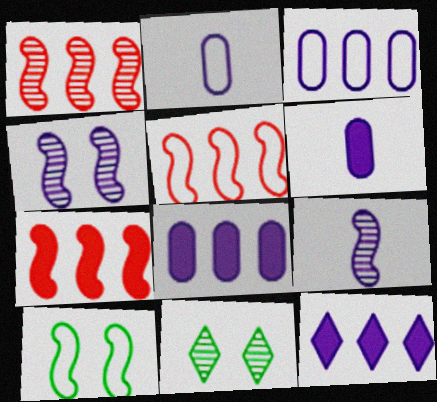[[1, 5, 7], 
[2, 4, 12], 
[2, 7, 11], 
[5, 6, 11], 
[7, 9, 10]]